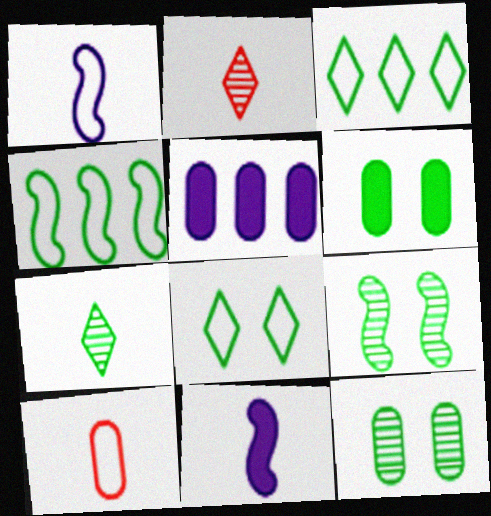[[4, 6, 7], 
[5, 10, 12], 
[6, 8, 9], 
[7, 10, 11]]